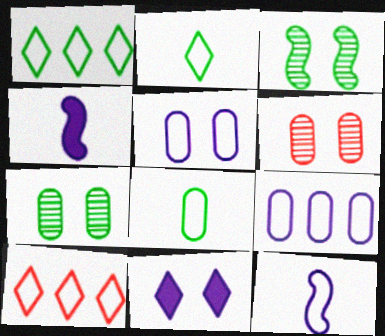[[1, 4, 6], 
[4, 7, 10]]